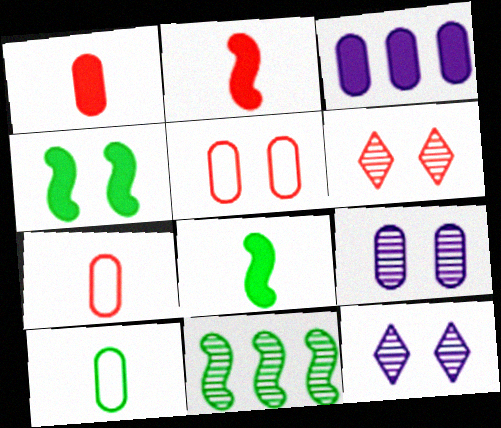[[4, 5, 12]]